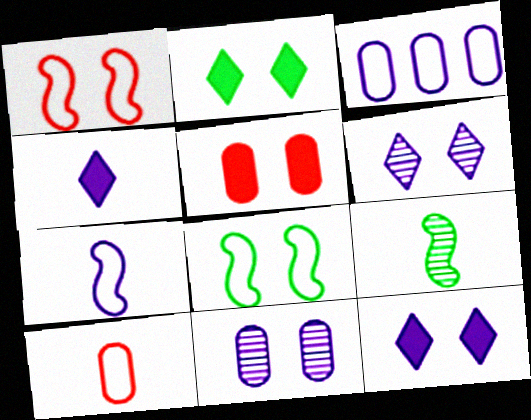[[1, 2, 11], 
[4, 9, 10], 
[5, 6, 8]]